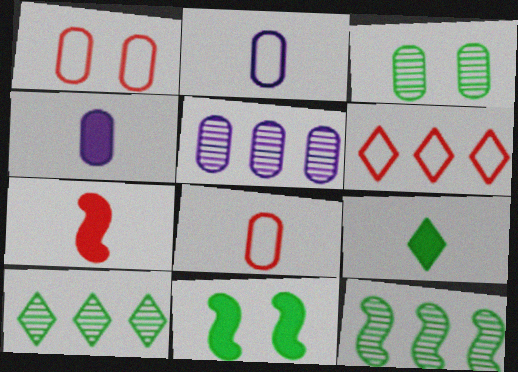[[4, 7, 9]]